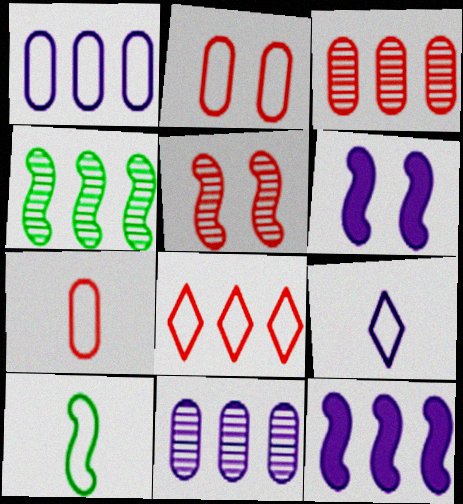[[5, 10, 12], 
[6, 9, 11], 
[7, 9, 10]]